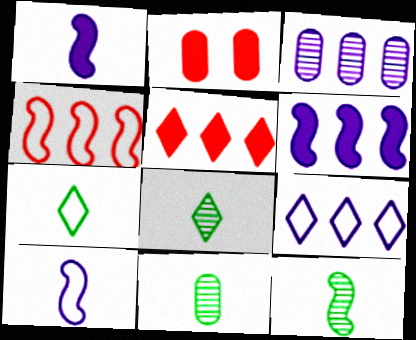[[2, 9, 12], 
[3, 6, 9], 
[8, 11, 12]]